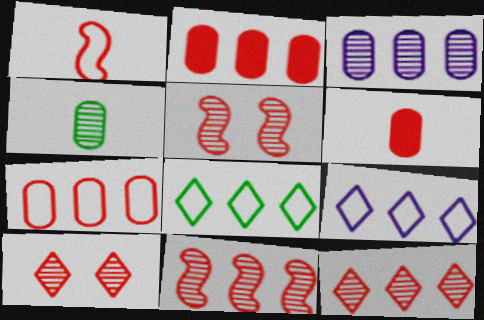[[1, 2, 10]]